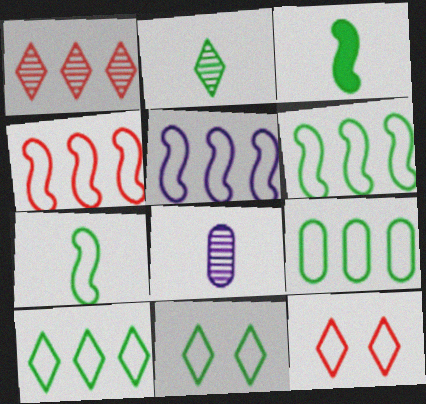[[4, 5, 6], 
[6, 9, 10], 
[7, 9, 11]]